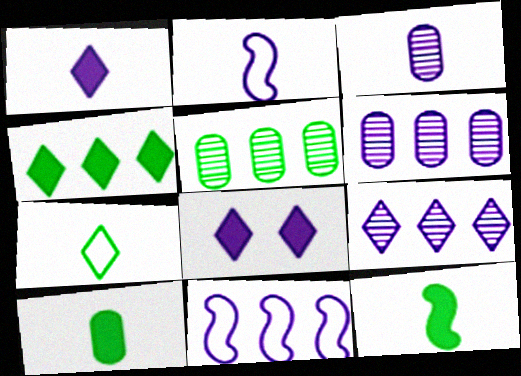[[1, 2, 3], 
[2, 6, 8], 
[3, 8, 11]]